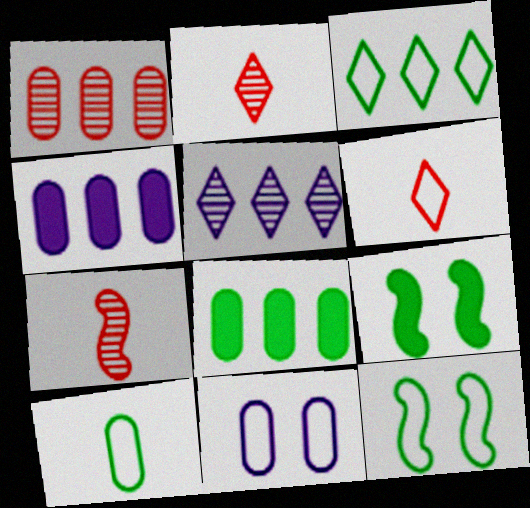[[2, 4, 12], 
[3, 10, 12]]